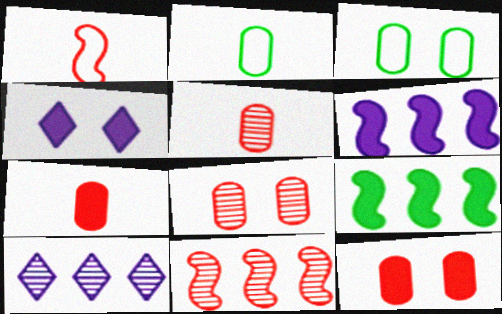[[2, 4, 11], 
[4, 7, 9]]